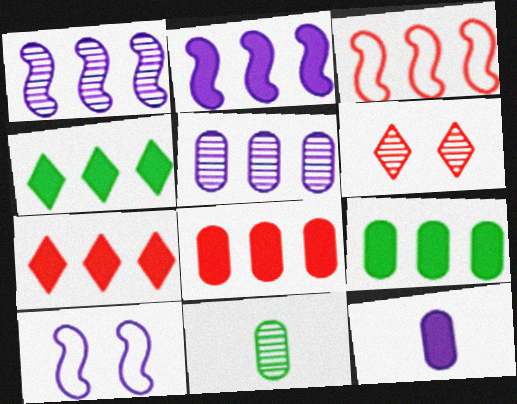[[1, 6, 11], 
[2, 4, 8], 
[2, 7, 9], 
[3, 4, 5], 
[7, 10, 11]]